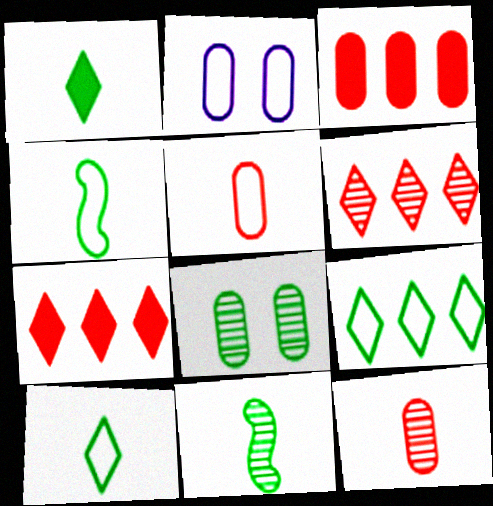[[2, 7, 11]]